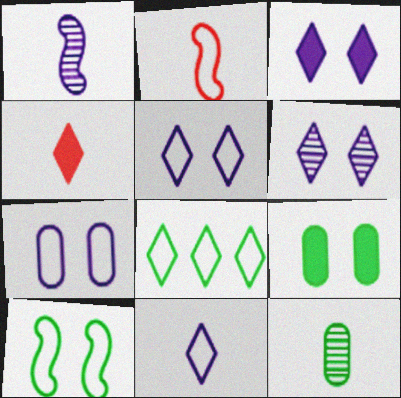[[2, 7, 8], 
[3, 5, 6], 
[4, 6, 8]]